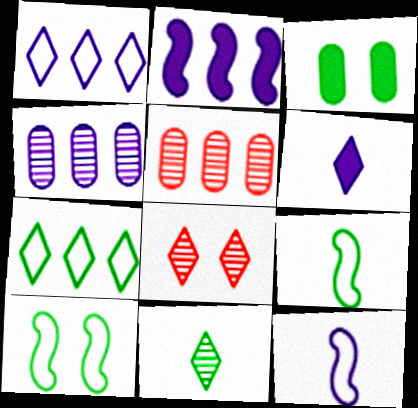[[1, 2, 4], 
[2, 5, 7], 
[5, 6, 10], 
[6, 7, 8]]